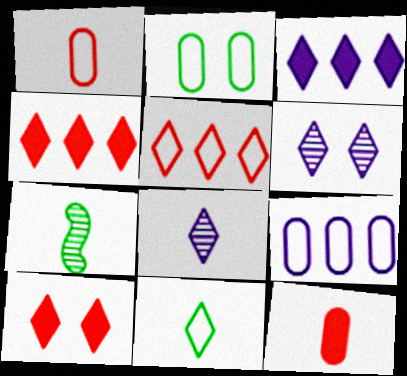[[1, 2, 9], 
[4, 6, 11], 
[7, 9, 10]]